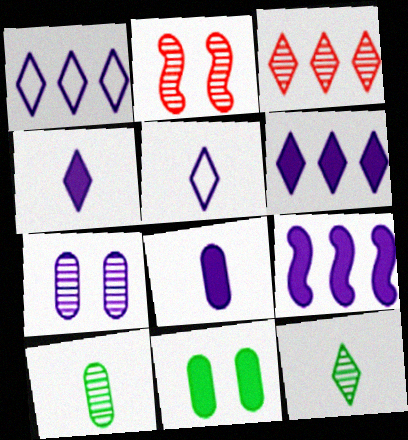[[5, 7, 9]]